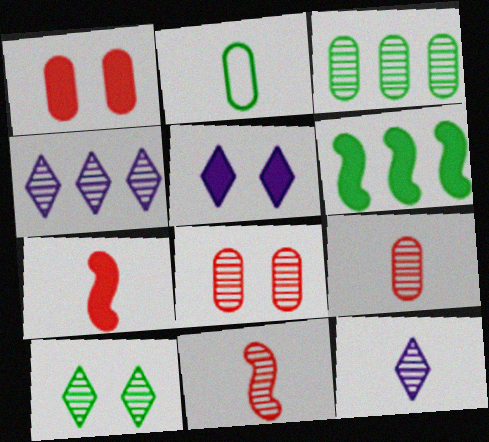[[2, 6, 10], 
[2, 7, 12]]